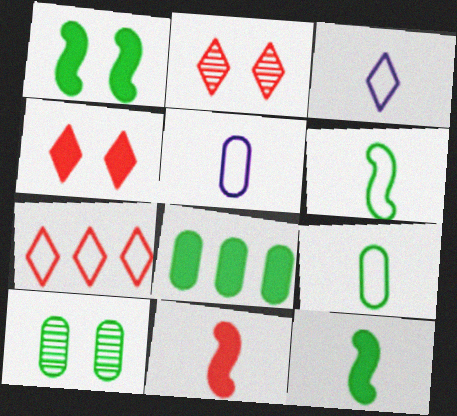[[8, 9, 10]]